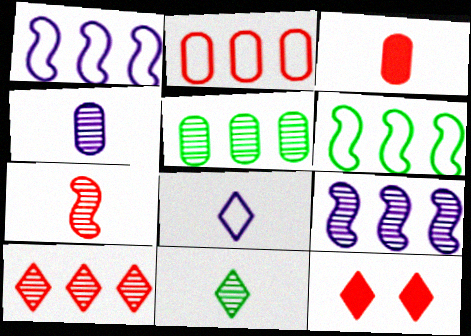[[2, 7, 12], 
[4, 6, 12], 
[4, 7, 11], 
[5, 9, 10]]